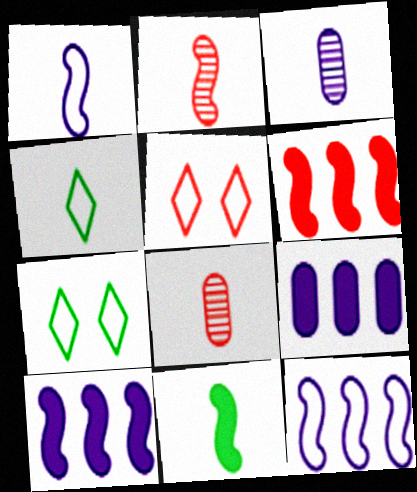[[1, 2, 11], 
[2, 7, 9], 
[3, 6, 7], 
[5, 6, 8], 
[7, 8, 10]]